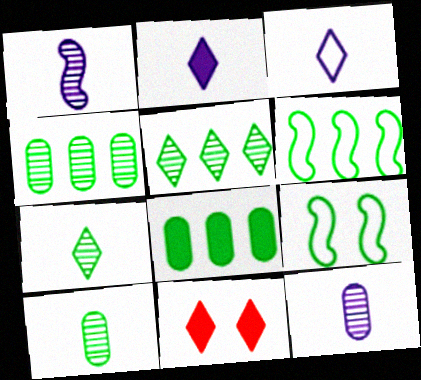[[3, 5, 11], 
[5, 6, 8], 
[6, 11, 12], 
[7, 8, 9]]